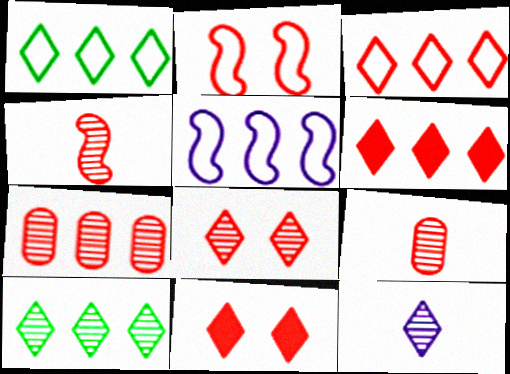[[1, 11, 12], 
[2, 6, 9], 
[4, 7, 8], 
[8, 10, 12]]